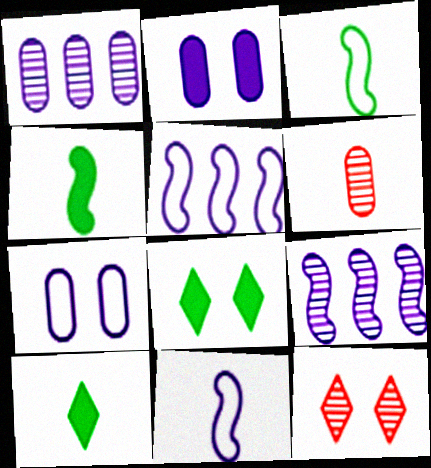[[5, 6, 8], 
[6, 10, 11]]